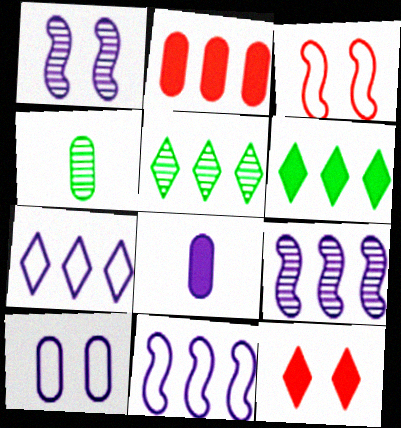[[1, 7, 8], 
[2, 4, 10], 
[2, 5, 11], 
[3, 5, 8], 
[4, 11, 12]]